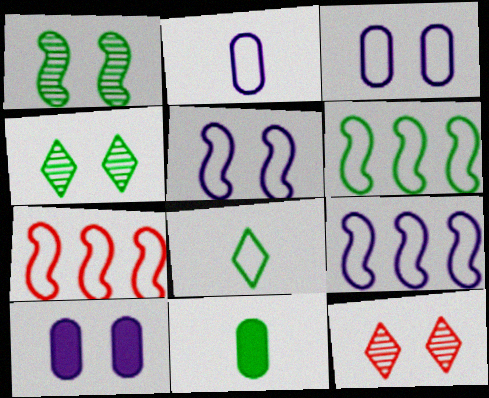[[3, 7, 8], 
[4, 6, 11], 
[6, 7, 9], 
[9, 11, 12]]